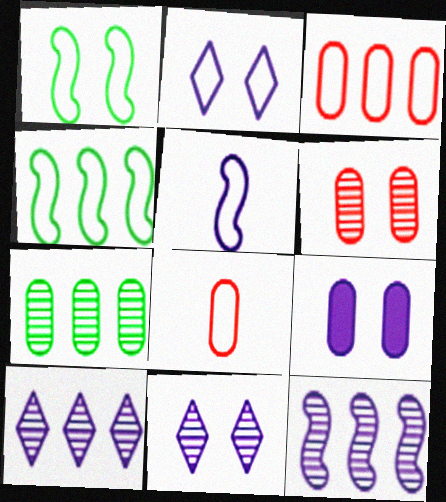[[2, 4, 8], 
[5, 9, 10], 
[7, 8, 9]]